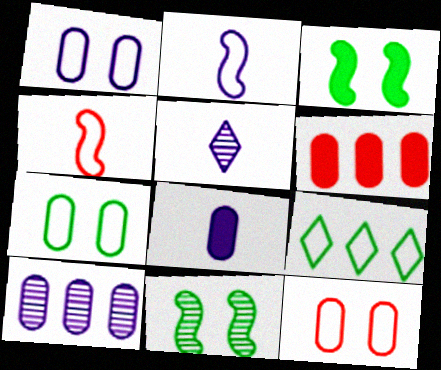[[1, 4, 9], 
[1, 7, 12], 
[1, 8, 10], 
[2, 5, 8], 
[2, 9, 12]]